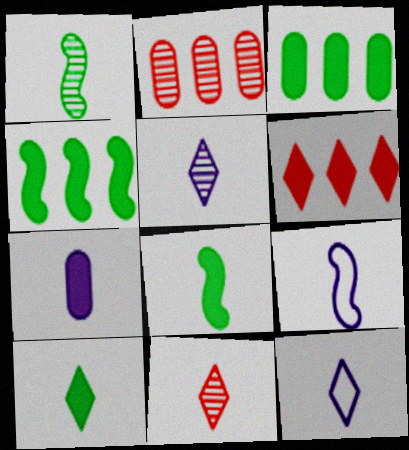[[5, 7, 9], 
[10, 11, 12]]